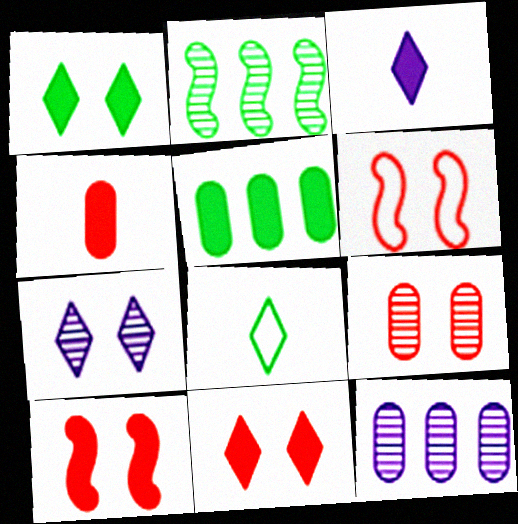[[3, 5, 10], 
[6, 9, 11], 
[8, 10, 12]]